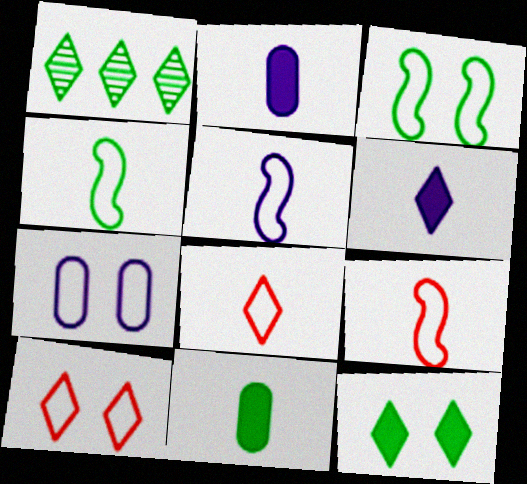[[1, 3, 11], 
[1, 6, 10], 
[3, 7, 10], 
[4, 5, 9]]